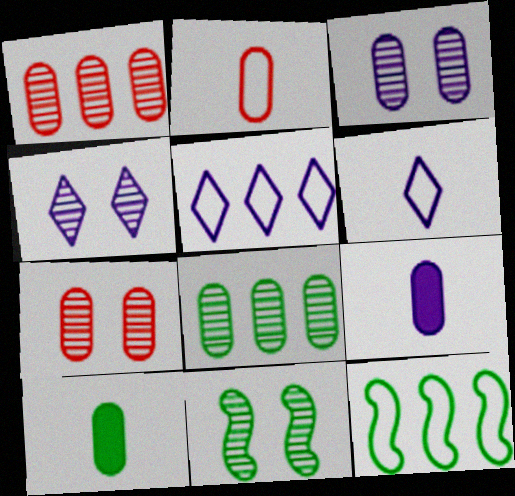[[4, 7, 11]]